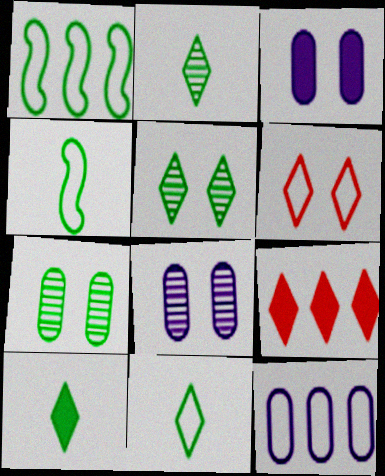[[1, 7, 10], 
[2, 10, 11], 
[4, 6, 12], 
[4, 8, 9]]